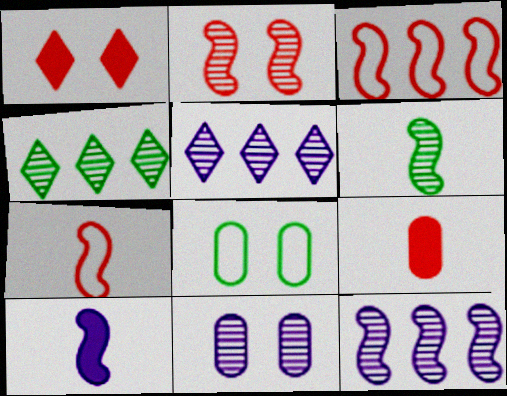[[2, 6, 12], 
[6, 7, 10]]